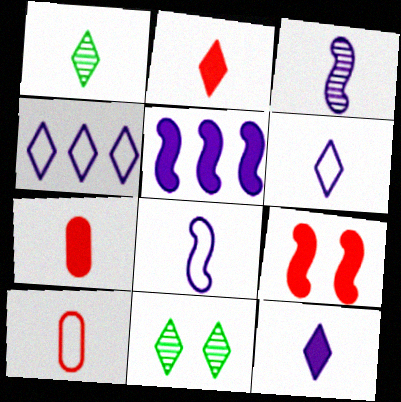[[1, 2, 6], 
[1, 7, 8], 
[2, 4, 11], 
[5, 10, 11]]